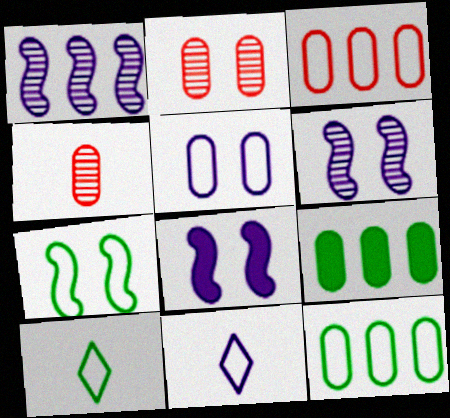[[3, 7, 11], 
[4, 5, 9], 
[7, 10, 12]]